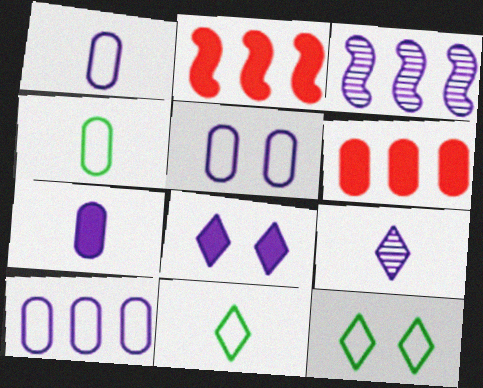[[1, 3, 8], 
[1, 5, 10]]